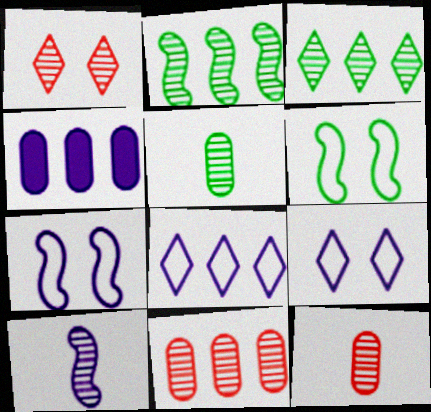[[4, 9, 10]]